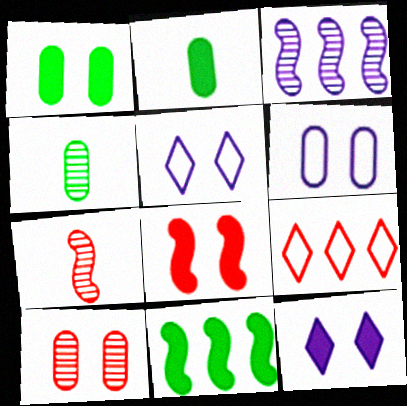[[1, 6, 10], 
[1, 8, 12]]